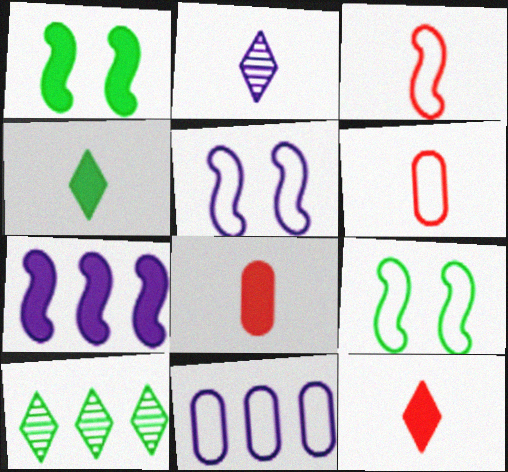[[5, 8, 10]]